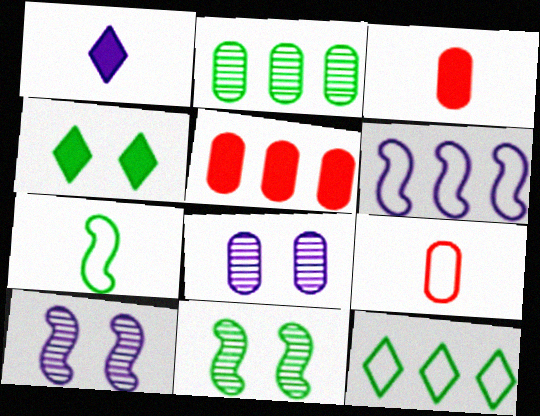[[1, 6, 8], 
[2, 4, 7], 
[3, 10, 12]]